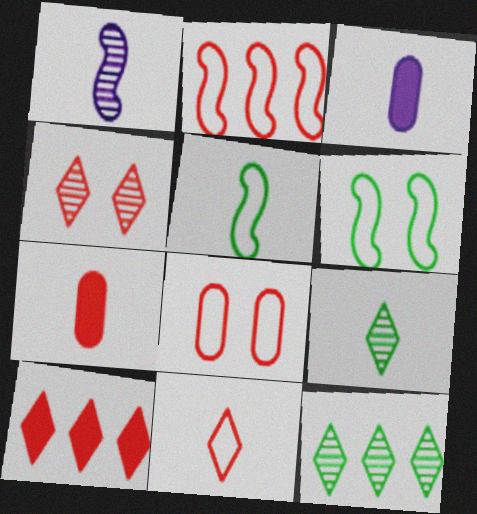[[2, 4, 7], 
[2, 8, 11], 
[4, 10, 11]]